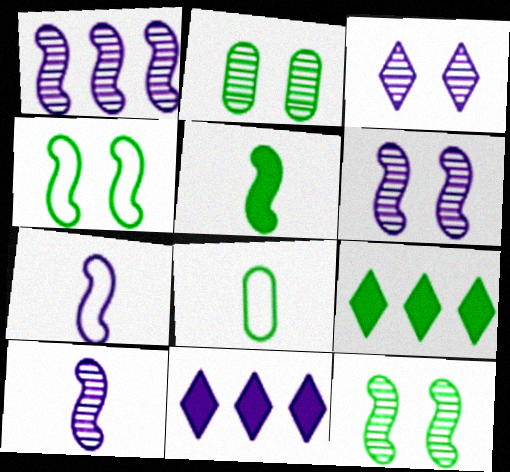[[1, 6, 10], 
[8, 9, 12]]